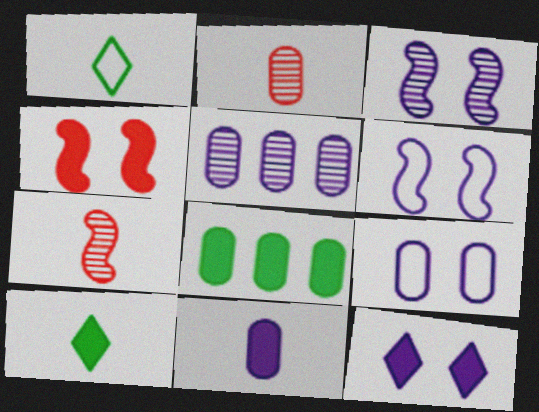[[1, 4, 5], 
[1, 7, 11], 
[2, 8, 9], 
[3, 9, 12], 
[5, 9, 11]]